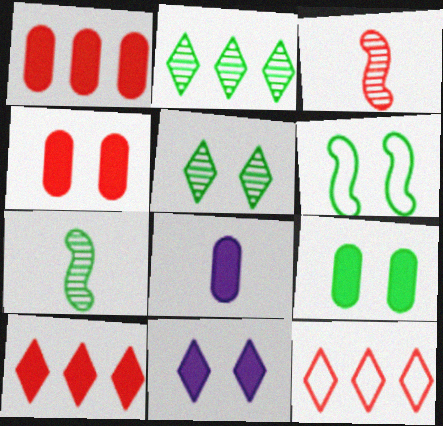[[1, 8, 9], 
[3, 4, 12], 
[5, 6, 9]]